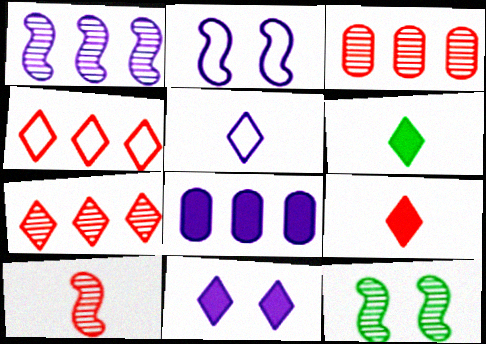[[1, 10, 12], 
[2, 3, 6]]